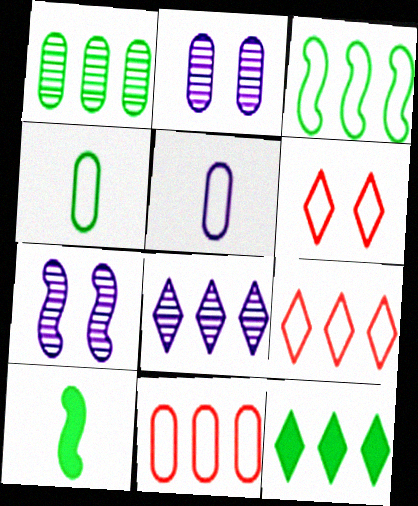[[1, 3, 12], 
[2, 9, 10], 
[3, 5, 6], 
[8, 9, 12]]